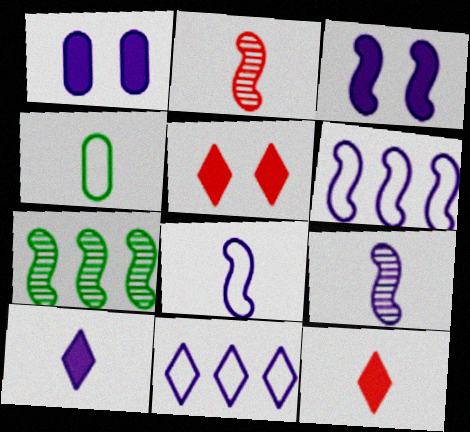[[1, 9, 11], 
[2, 4, 10], 
[3, 6, 9], 
[4, 9, 12]]